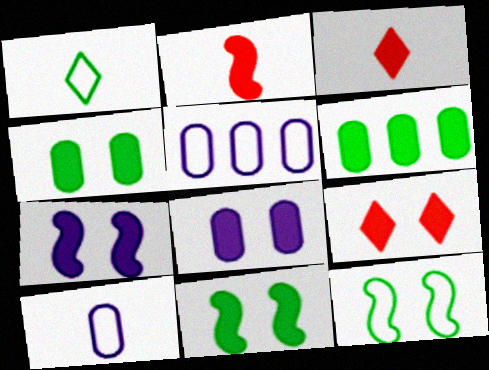[[3, 6, 7], 
[4, 7, 9], 
[8, 9, 11]]